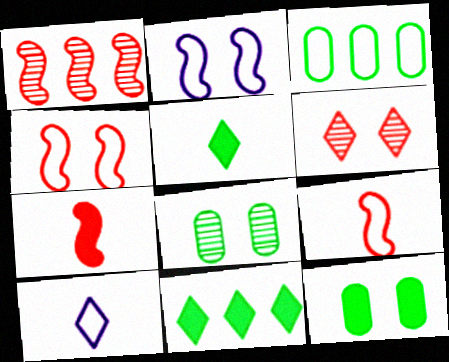[[1, 4, 7], 
[1, 10, 12], 
[2, 6, 12], 
[3, 4, 10], 
[6, 10, 11]]